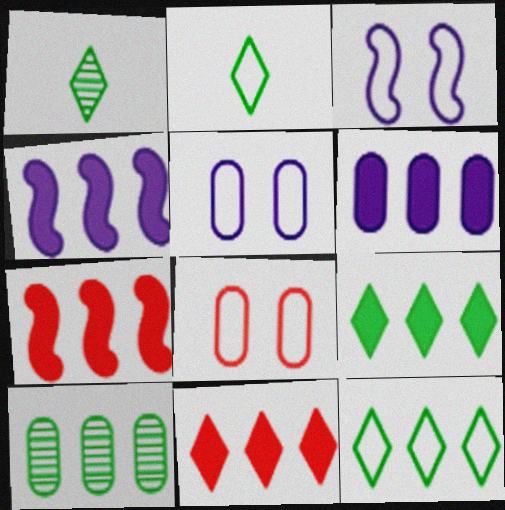[[1, 4, 8], 
[1, 5, 7], 
[6, 7, 9]]